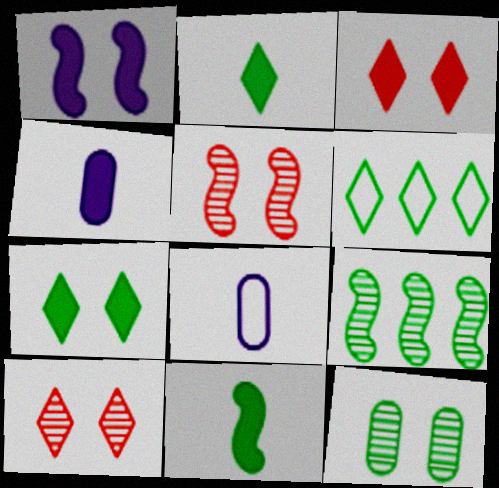[[3, 8, 9], 
[4, 5, 6], 
[6, 11, 12]]